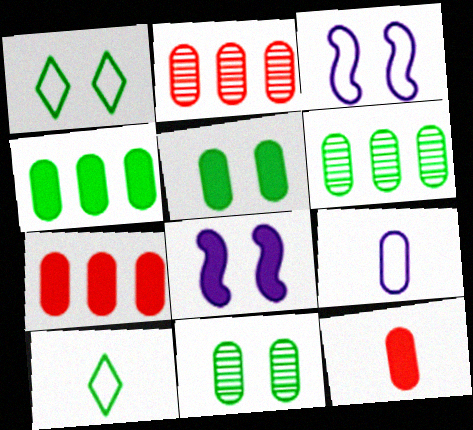[[2, 5, 9], 
[2, 8, 10], 
[7, 9, 11]]